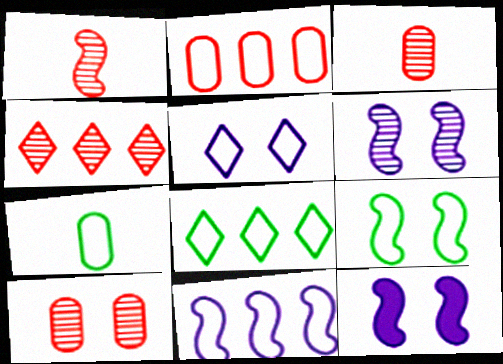[[1, 4, 10], 
[2, 8, 11], 
[3, 8, 12], 
[4, 7, 12], 
[7, 8, 9]]